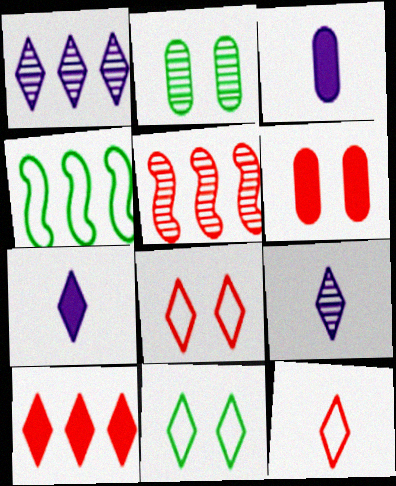[[2, 5, 9], 
[3, 5, 11], 
[4, 6, 9], 
[5, 6, 12], 
[9, 10, 11]]